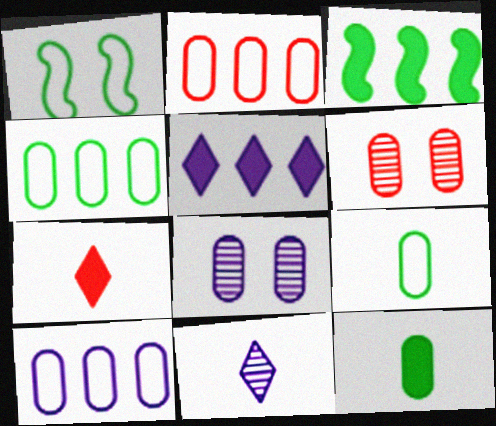[[2, 4, 10], 
[2, 8, 12], 
[6, 10, 12]]